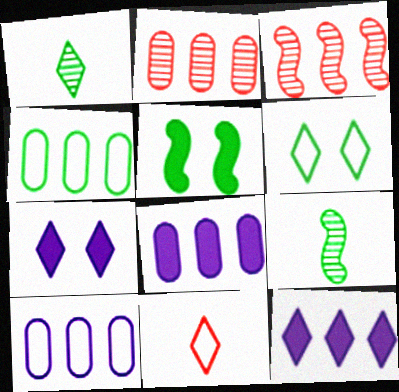[[1, 4, 5], 
[2, 4, 8], 
[3, 4, 12]]